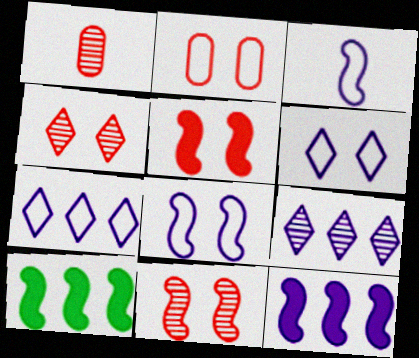[[1, 6, 10], 
[2, 4, 5], 
[3, 10, 11]]